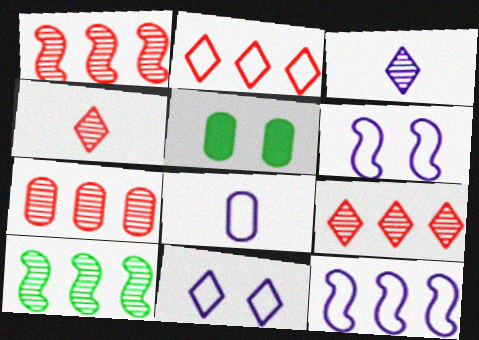[[1, 7, 9], 
[4, 5, 12], 
[5, 7, 8], 
[8, 11, 12]]